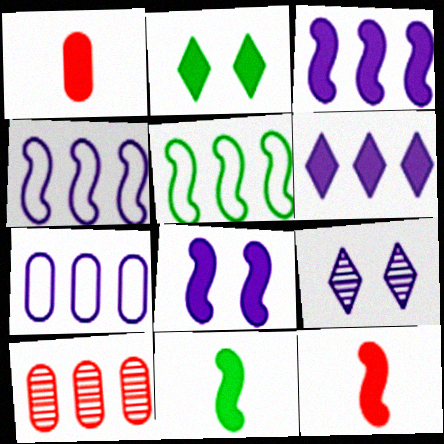[[1, 2, 3], 
[1, 5, 9], 
[5, 6, 10]]